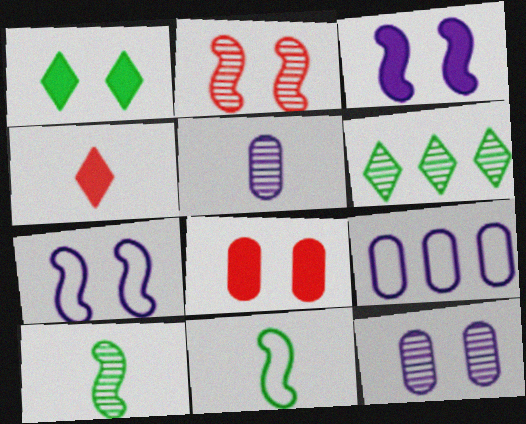[[1, 3, 8], 
[2, 5, 6], 
[4, 5, 11]]